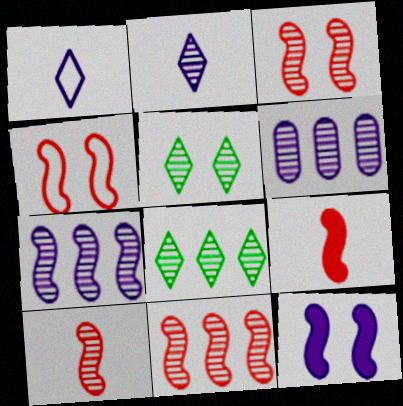[[1, 6, 12], 
[3, 10, 11], 
[4, 9, 11], 
[5, 6, 10], 
[6, 8, 11]]